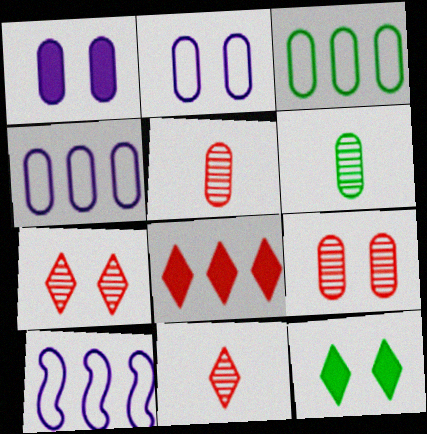[[1, 3, 5], 
[5, 10, 12]]